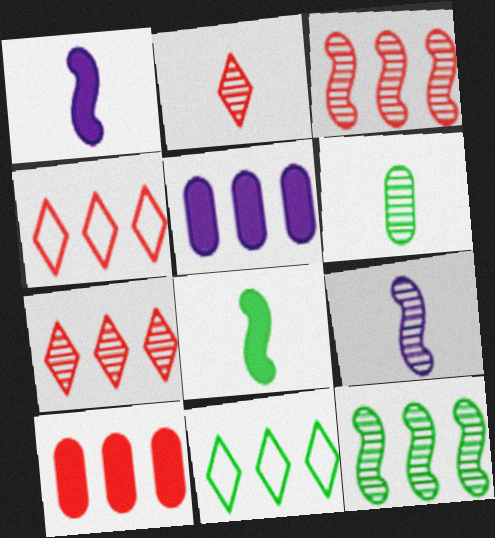[[2, 6, 9], 
[3, 4, 10], 
[3, 5, 11], 
[4, 5, 12]]